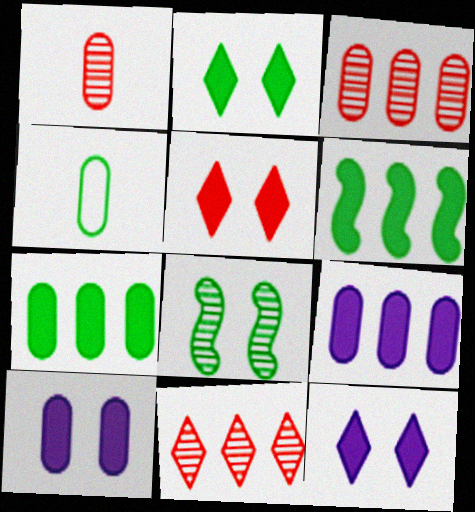[[2, 5, 12], 
[3, 4, 10]]